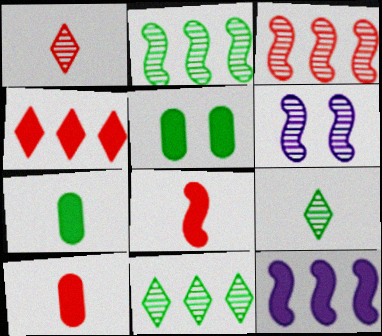[]